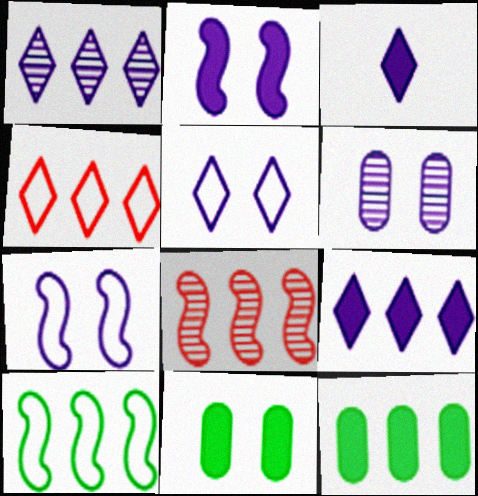[[1, 3, 5], 
[2, 5, 6]]